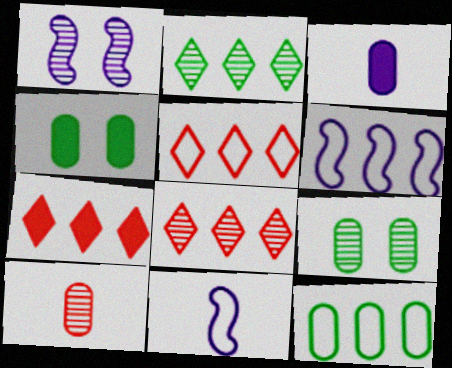[[1, 2, 10], 
[4, 8, 11], 
[5, 6, 12], 
[5, 7, 8], 
[7, 9, 11]]